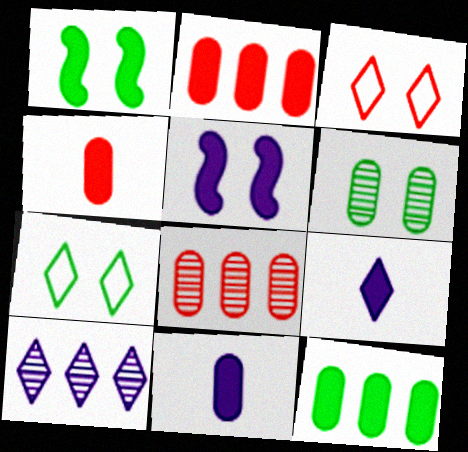[[1, 2, 9], 
[1, 6, 7], 
[3, 5, 6]]